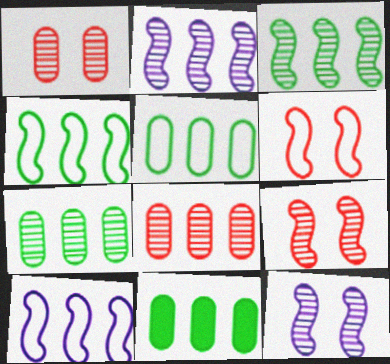[[5, 7, 11]]